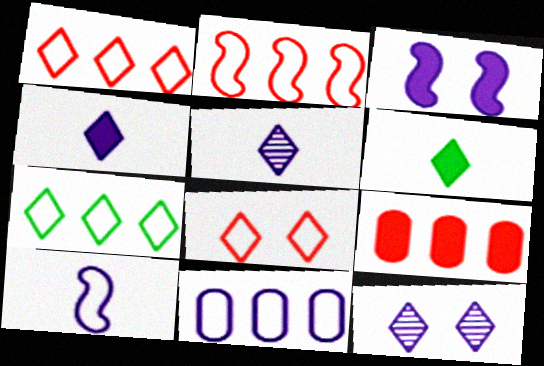[[1, 6, 12], 
[2, 7, 11], 
[3, 5, 11], 
[3, 6, 9]]